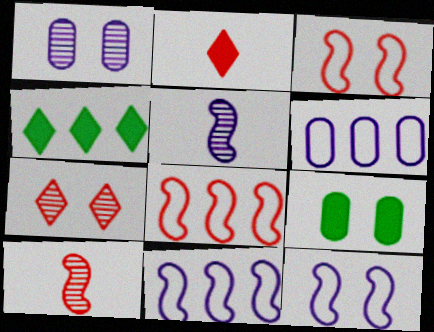[[7, 9, 12]]